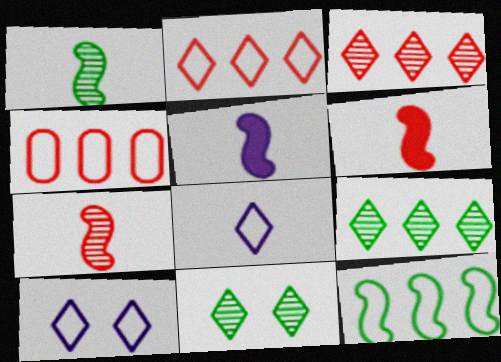[[4, 5, 11]]